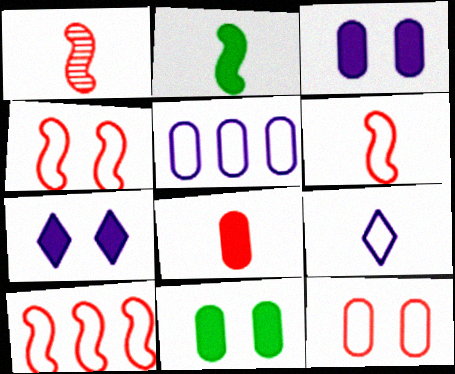[[4, 6, 10]]